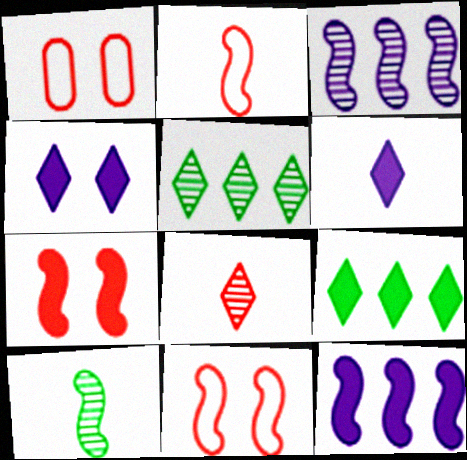[[10, 11, 12]]